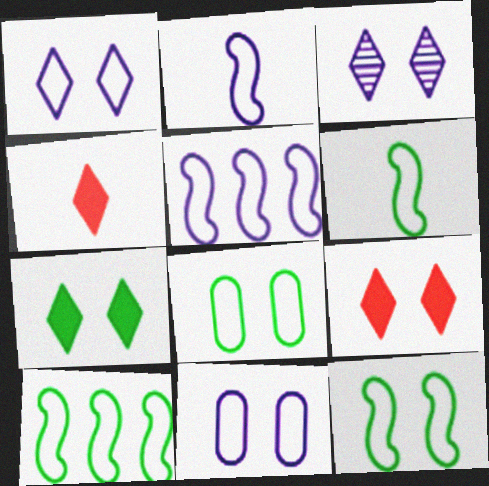[[6, 10, 12]]